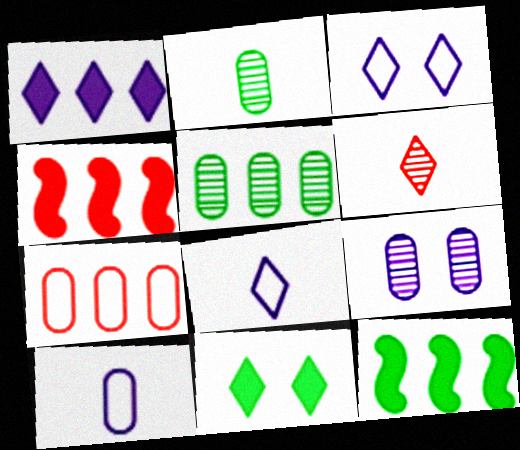[[2, 3, 4]]